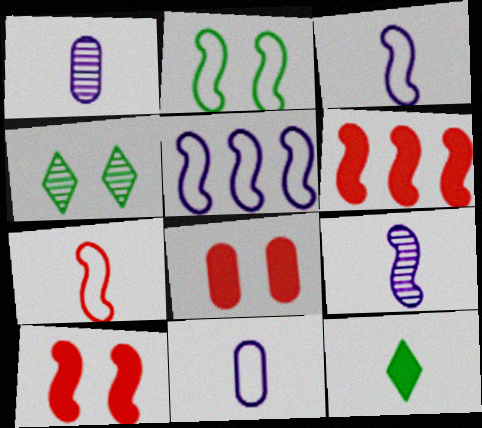[[1, 7, 12], 
[2, 5, 7], 
[2, 6, 9], 
[4, 6, 11]]